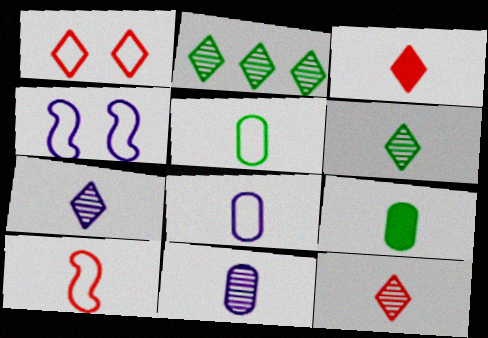[[6, 7, 12], 
[7, 9, 10]]